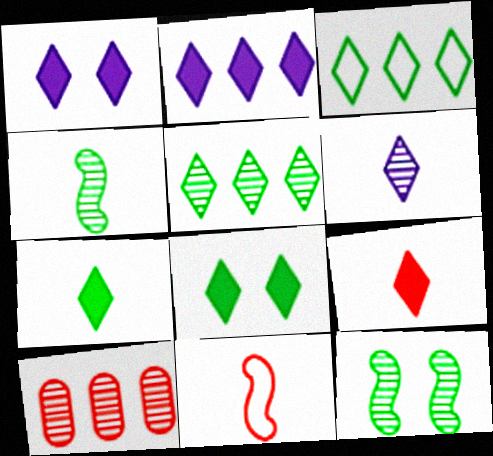[[2, 8, 9], 
[6, 10, 12]]